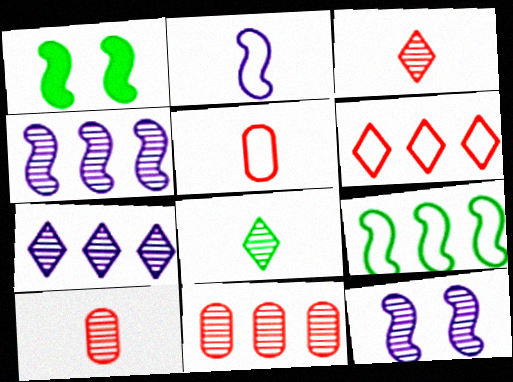[[1, 5, 7], 
[8, 11, 12]]